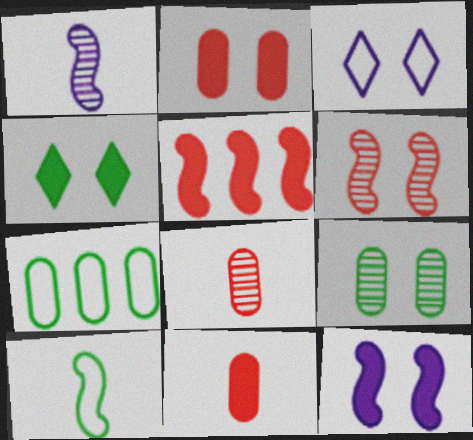[[2, 4, 12]]